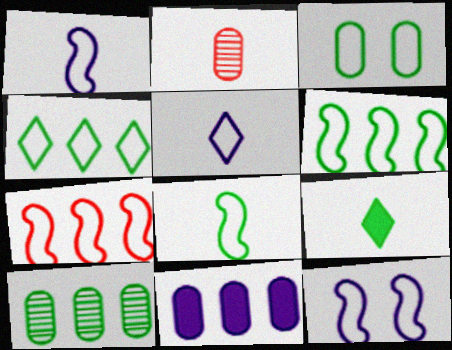[[1, 2, 9], 
[2, 3, 11], 
[3, 4, 8], 
[3, 5, 7], 
[7, 8, 12]]